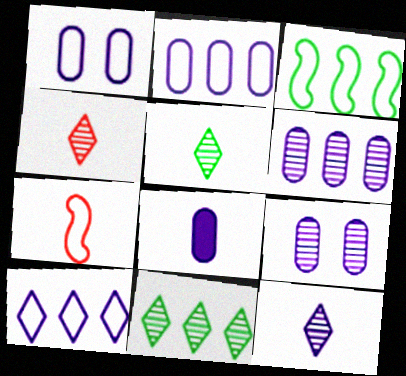[[1, 6, 8], 
[2, 8, 9], 
[4, 5, 12], 
[5, 7, 8]]